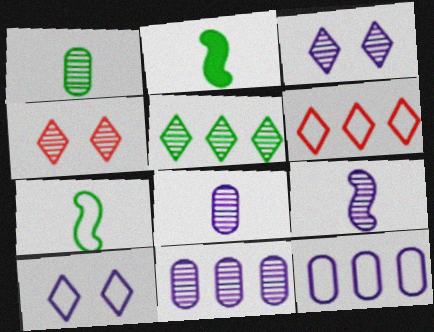[[2, 4, 12], 
[3, 9, 11]]